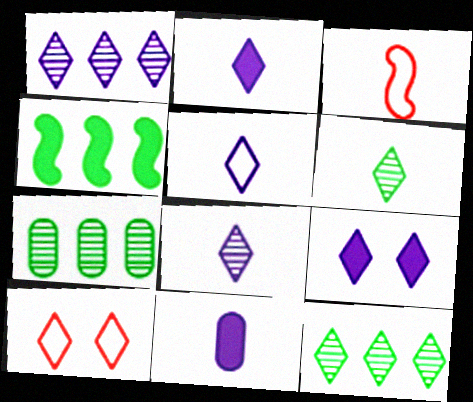[[1, 5, 9], 
[2, 5, 8], 
[2, 10, 12], 
[3, 6, 11], 
[3, 7, 9]]